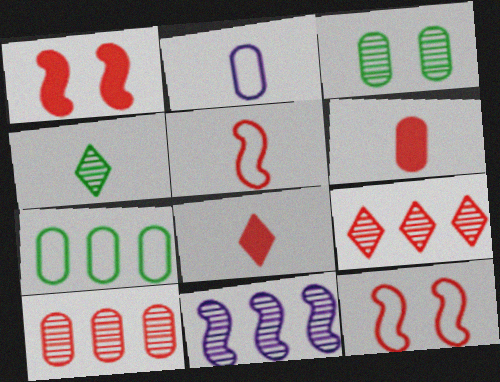[[6, 9, 12], 
[8, 10, 12]]